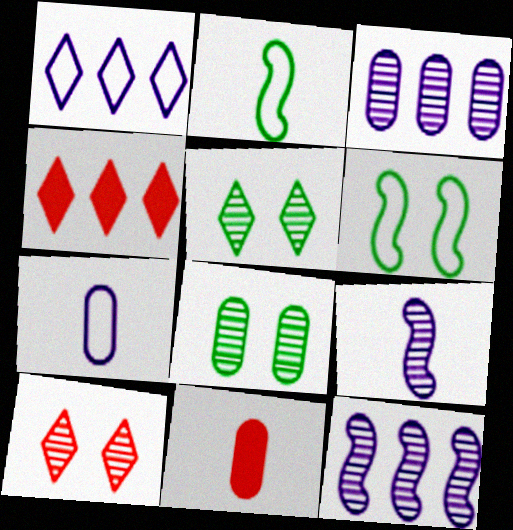[]